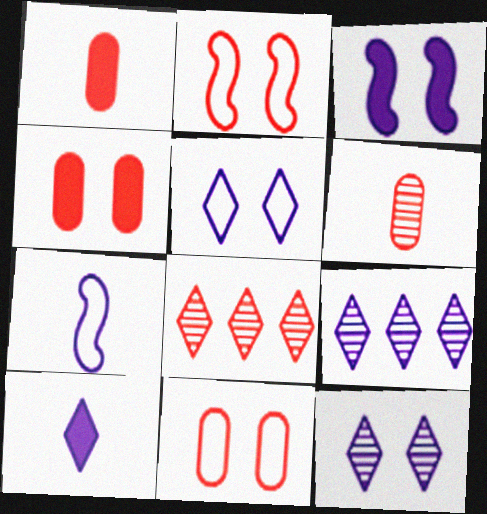[[1, 2, 8], 
[5, 9, 10]]